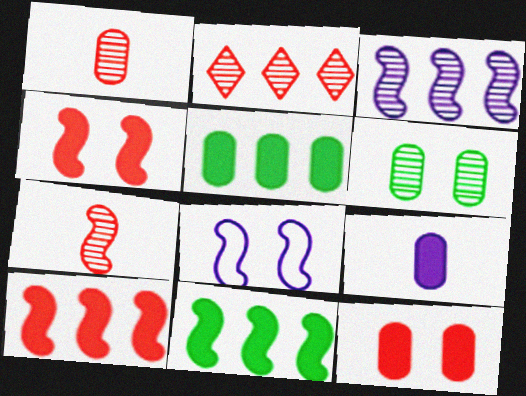[[5, 9, 12], 
[7, 8, 11]]